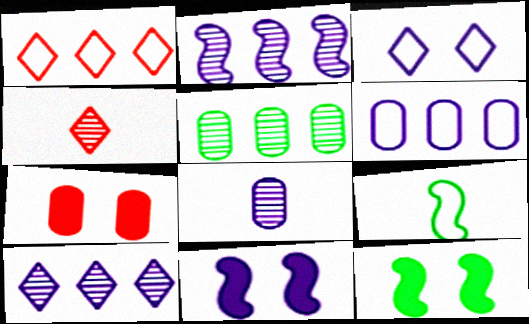[[1, 8, 12], 
[4, 6, 12], 
[7, 9, 10]]